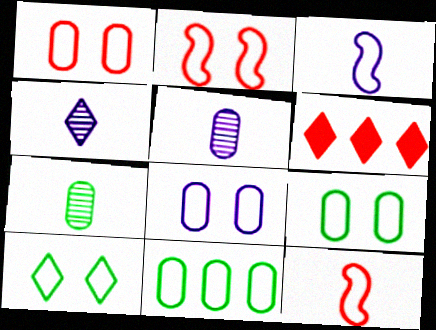[[1, 8, 9], 
[2, 8, 10], 
[4, 6, 10]]